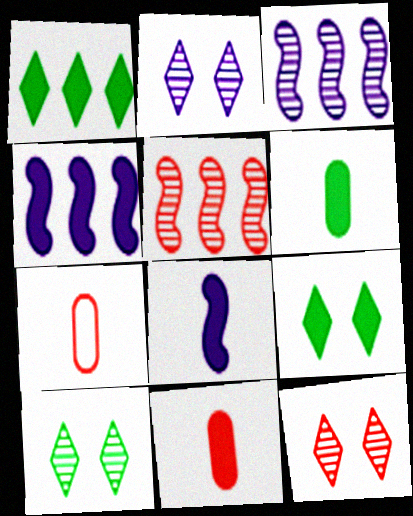[[2, 10, 12], 
[3, 7, 9], 
[4, 7, 10], 
[4, 9, 11]]